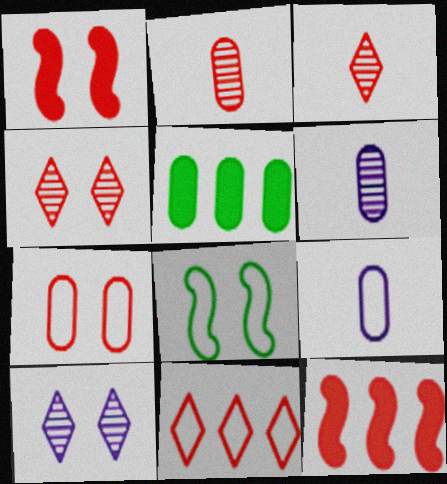[[1, 2, 11], 
[1, 4, 7], 
[3, 7, 12], 
[5, 6, 7], 
[8, 9, 11]]